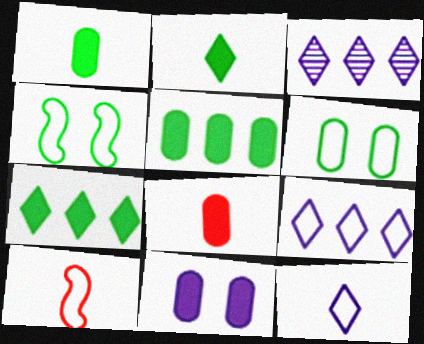[[3, 4, 8], 
[5, 8, 11], 
[6, 9, 10]]